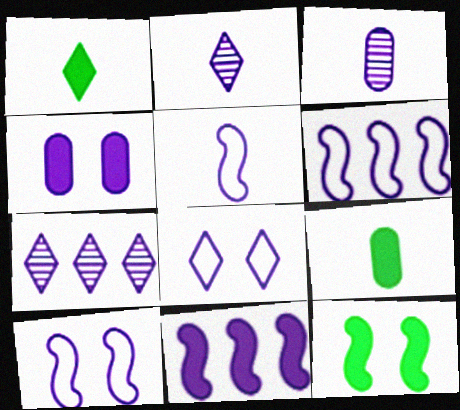[[2, 4, 6], 
[3, 8, 11], 
[4, 5, 7], 
[5, 6, 10]]